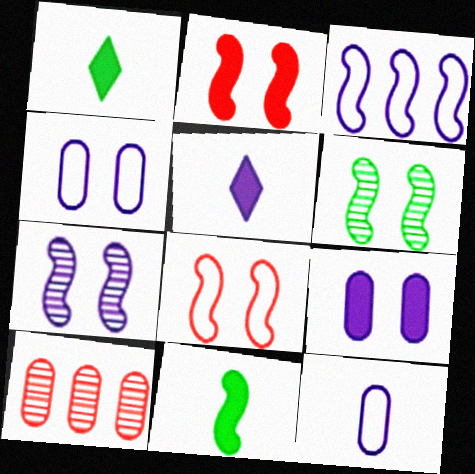[]